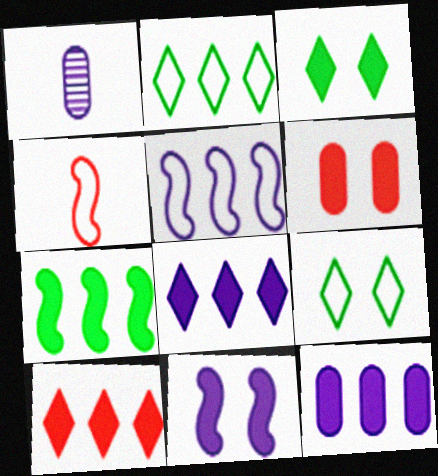[[3, 6, 11], 
[7, 10, 12]]